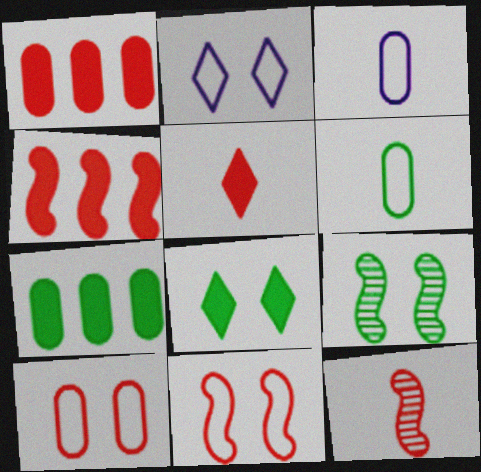[[2, 7, 12], 
[4, 11, 12]]